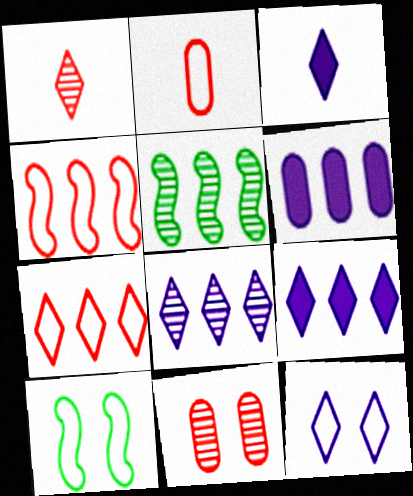[[1, 6, 10], 
[3, 8, 12], 
[5, 6, 7]]